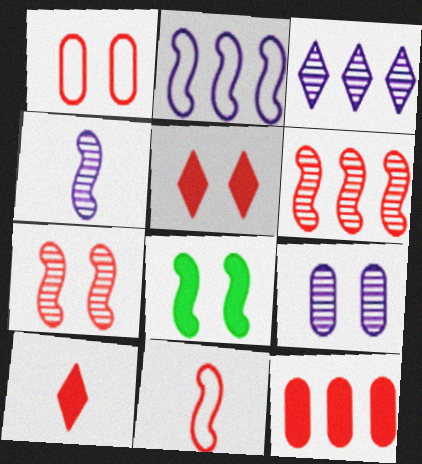[[1, 5, 7], 
[1, 6, 10], 
[3, 4, 9]]